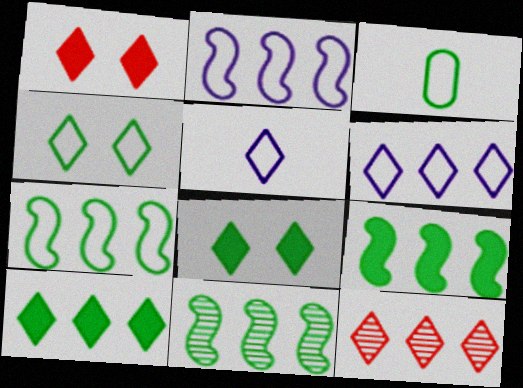[[3, 4, 7], 
[3, 8, 11], 
[5, 8, 12], 
[6, 10, 12], 
[7, 9, 11]]